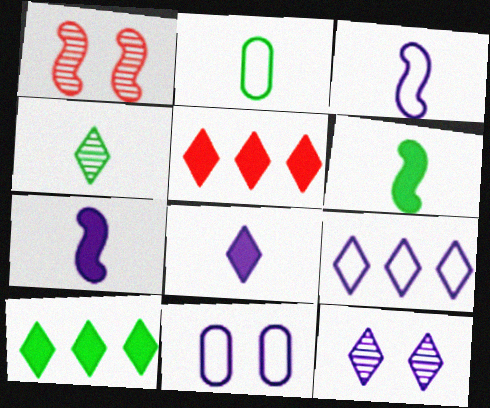[[2, 4, 6], 
[3, 9, 11], 
[8, 9, 12]]